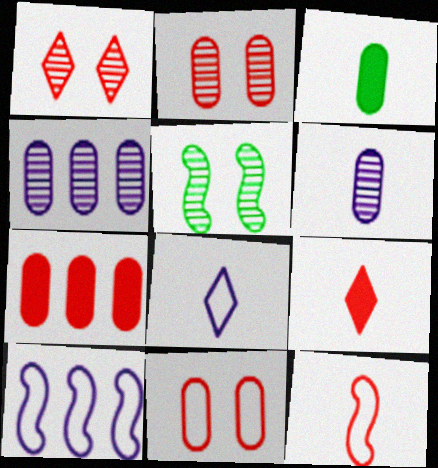[[1, 3, 10], 
[1, 7, 12], 
[3, 4, 11], 
[5, 7, 8]]